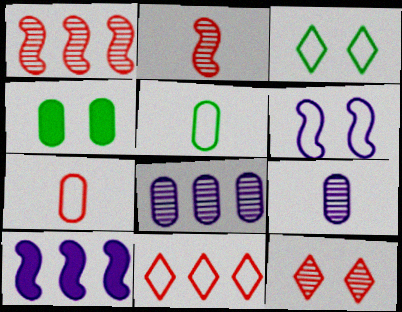[[4, 6, 12], 
[4, 7, 8], 
[5, 6, 11], 
[5, 10, 12]]